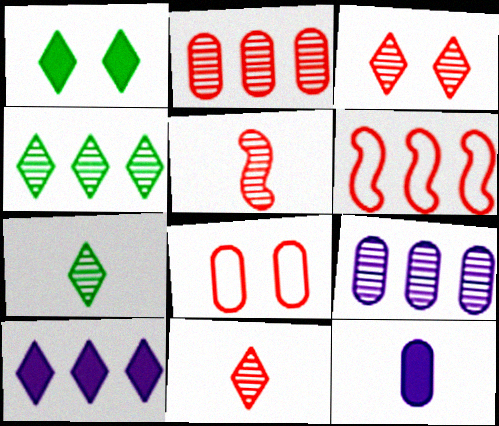[[2, 3, 5]]